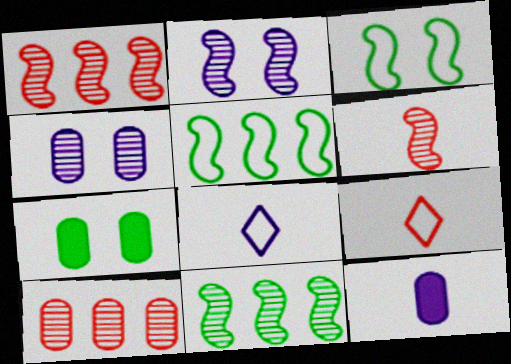[[1, 7, 8], 
[2, 6, 11]]